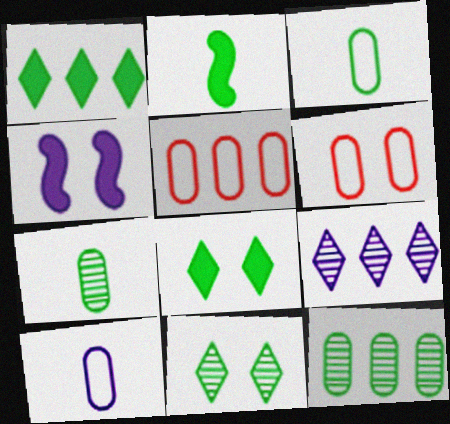[[2, 6, 9], 
[4, 6, 11], 
[4, 9, 10]]